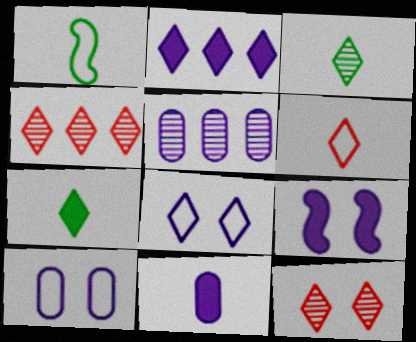[[2, 9, 11], 
[4, 7, 8], 
[5, 10, 11]]